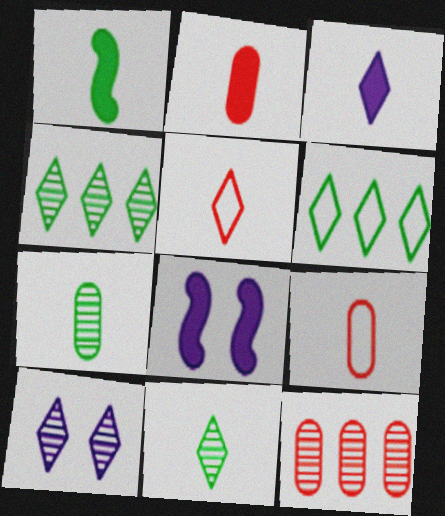[[1, 2, 3], 
[3, 5, 11], 
[4, 8, 9]]